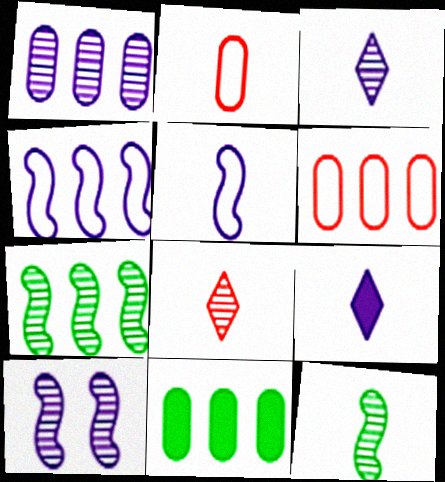[[1, 3, 10], 
[1, 6, 11], 
[2, 9, 12]]